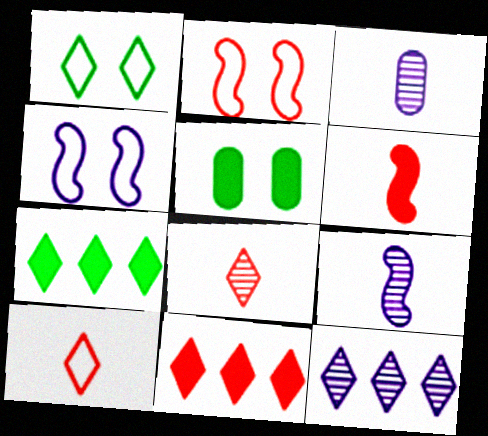[[2, 3, 7]]